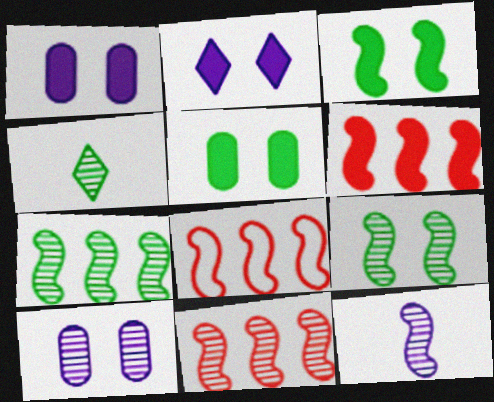[[1, 4, 8], 
[3, 8, 12], 
[4, 10, 11], 
[6, 8, 11], 
[9, 11, 12]]